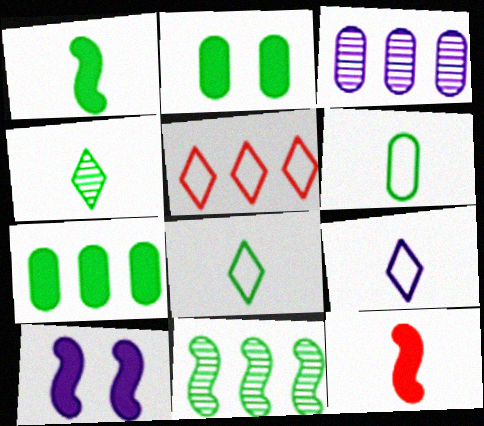[[1, 4, 6], 
[2, 8, 11], 
[3, 9, 10]]